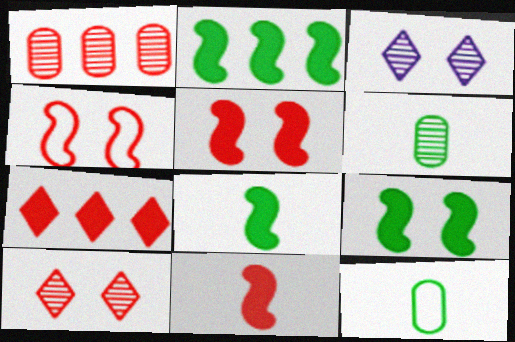[[2, 8, 9]]